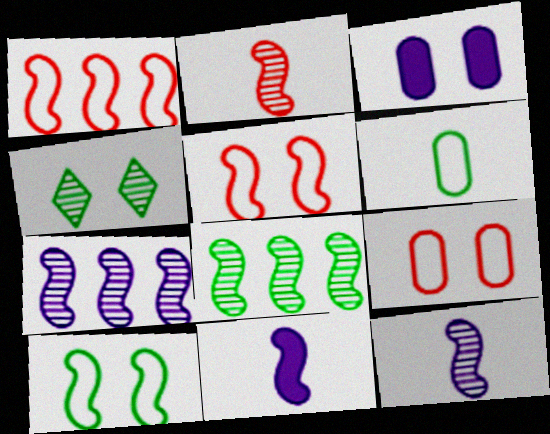[[3, 4, 5], 
[5, 8, 11]]